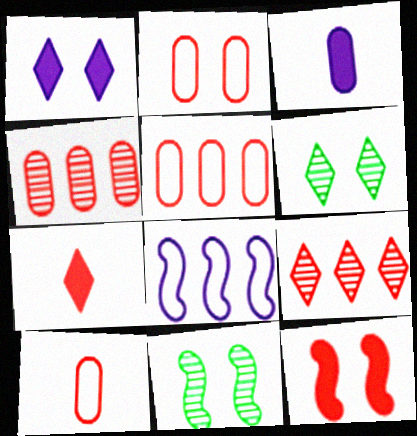[[1, 2, 11], 
[2, 5, 10], 
[9, 10, 12]]